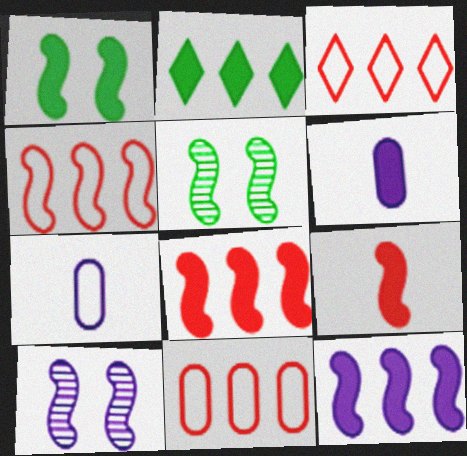[[1, 9, 12], 
[3, 4, 11], 
[3, 5, 6]]